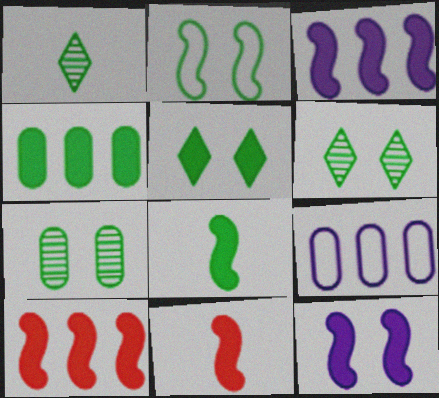[[1, 2, 4], 
[2, 5, 7], 
[4, 5, 8], 
[6, 9, 11], 
[8, 10, 12]]